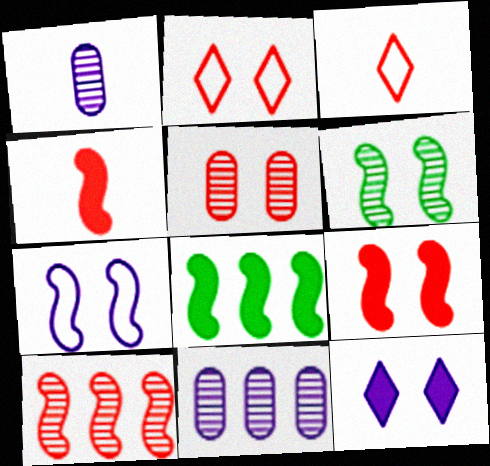[[1, 2, 8], 
[2, 5, 9], 
[6, 7, 9]]